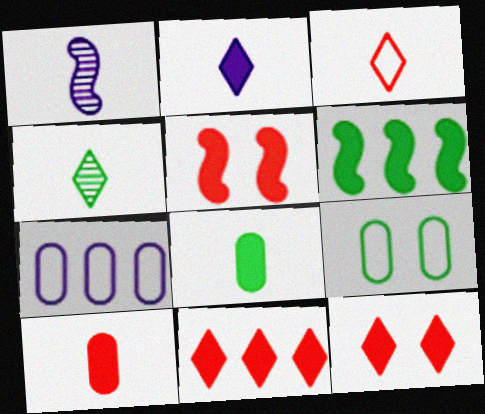[[1, 3, 8], 
[1, 9, 11], 
[2, 3, 4], 
[4, 5, 7], 
[4, 6, 9], 
[5, 10, 11]]